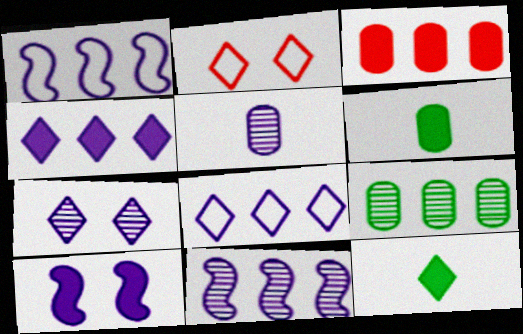[[2, 6, 11], 
[3, 10, 12], 
[5, 7, 11], 
[5, 8, 10]]